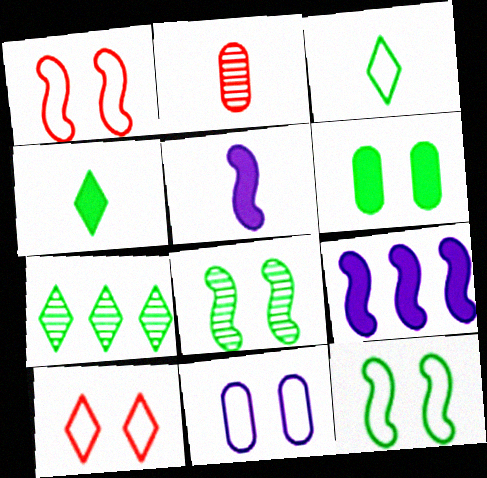[[2, 3, 5], 
[10, 11, 12]]